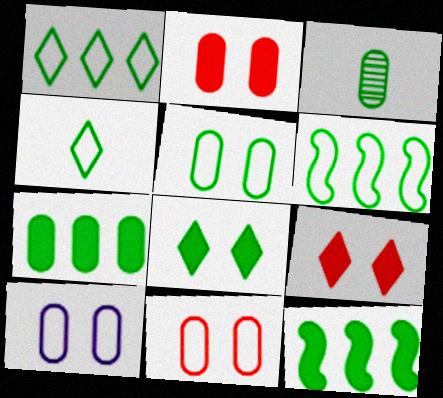[[3, 5, 7], 
[3, 6, 8], 
[4, 5, 6], 
[5, 10, 11]]